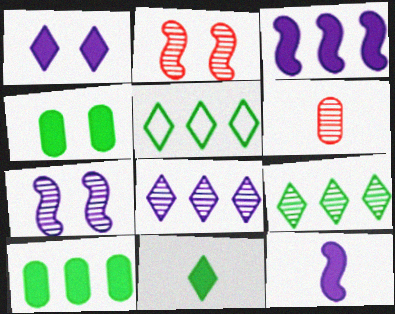[[6, 7, 9]]